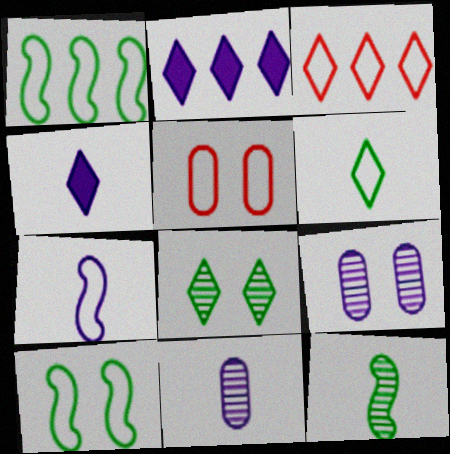[[2, 5, 12], 
[2, 7, 9], 
[3, 4, 8], 
[4, 7, 11]]